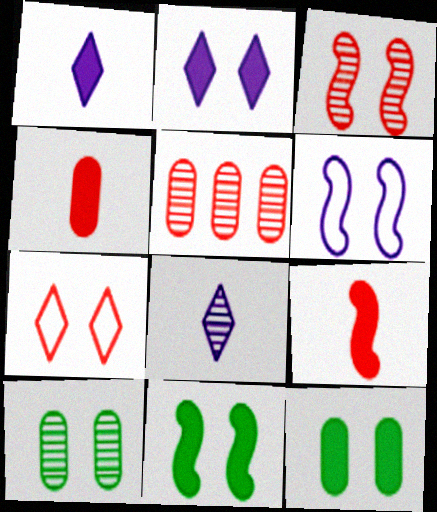[[3, 6, 11], 
[5, 7, 9]]